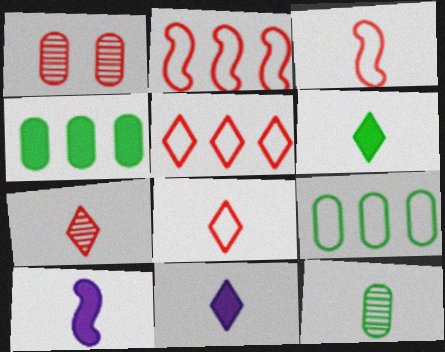[[3, 11, 12], 
[8, 10, 12]]